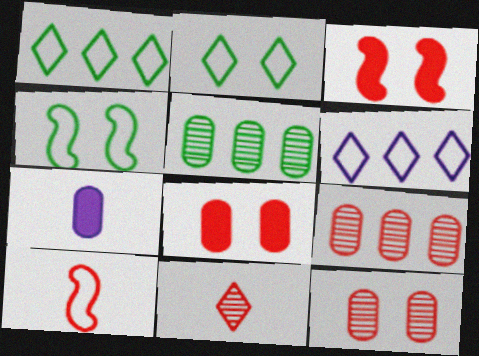[]